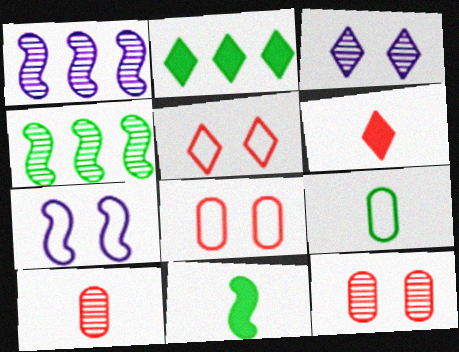[[2, 7, 10], 
[3, 4, 10]]